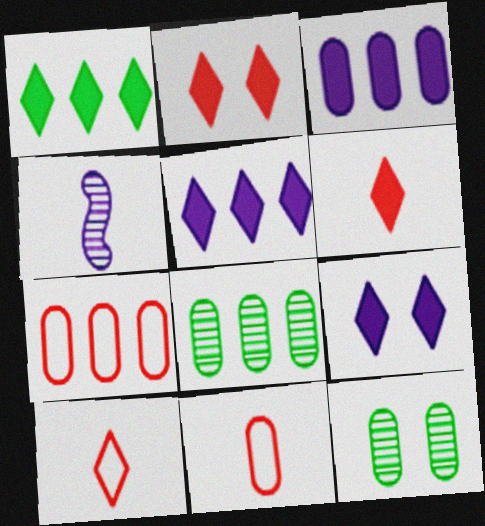[[1, 6, 9], 
[3, 7, 8], 
[3, 11, 12]]